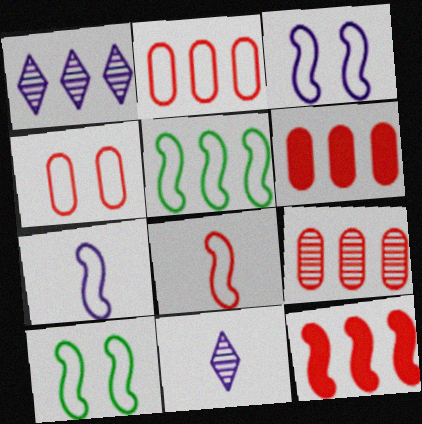[[1, 5, 6], 
[2, 6, 9], 
[3, 5, 8], 
[6, 10, 11]]